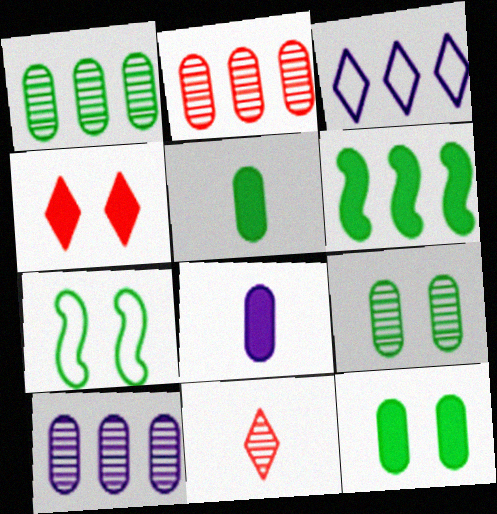[[1, 2, 10], 
[2, 3, 6], 
[4, 6, 8]]